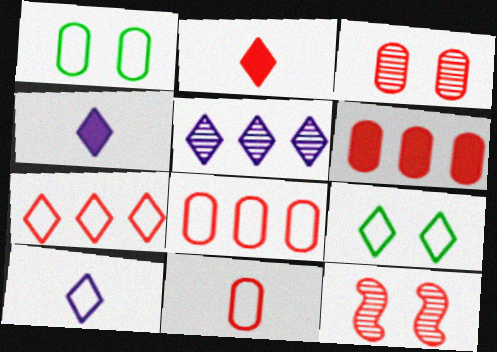[[2, 5, 9], 
[2, 8, 12], 
[3, 6, 11], 
[7, 9, 10]]